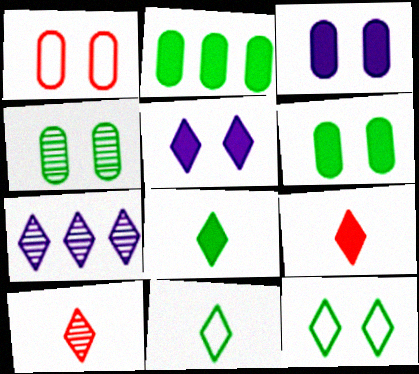[[1, 3, 4], 
[7, 9, 12]]